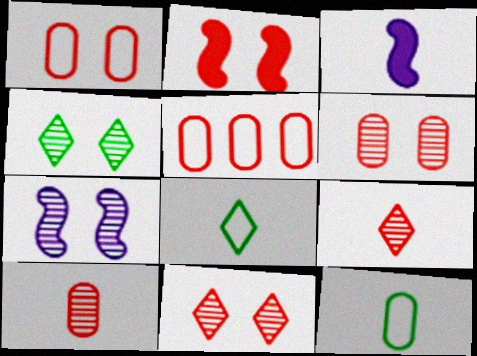[[1, 2, 11], 
[2, 5, 9], 
[3, 4, 5], 
[3, 8, 10], 
[3, 9, 12], 
[4, 6, 7]]